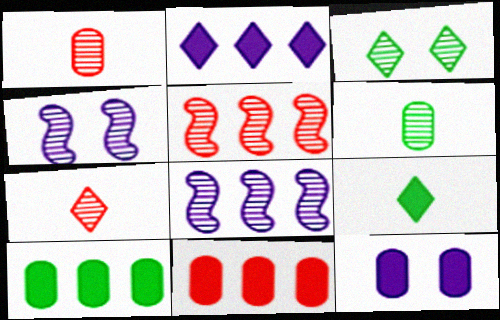[[1, 3, 8]]